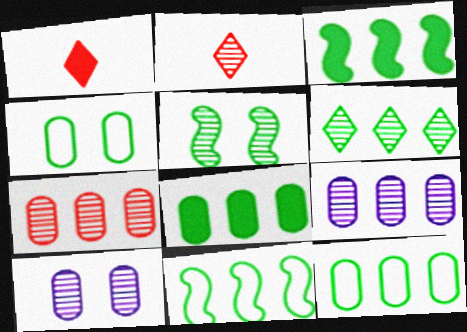[[1, 10, 11], 
[2, 5, 9], 
[3, 6, 12], 
[6, 8, 11]]